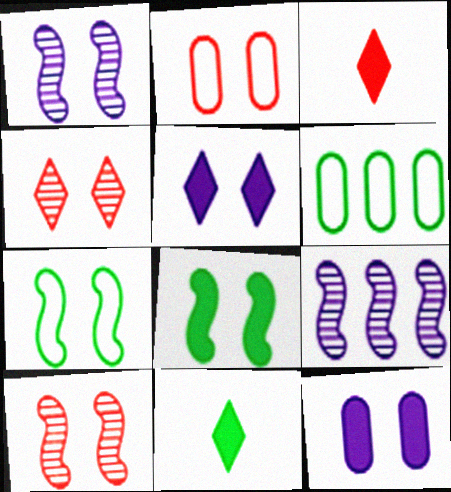[[1, 3, 6], 
[2, 9, 11], 
[4, 7, 12]]